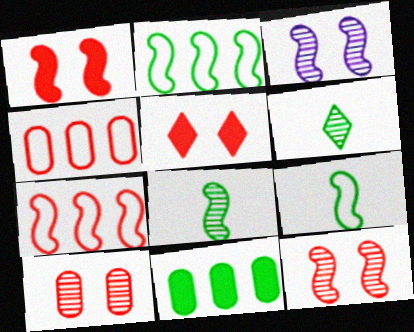[]